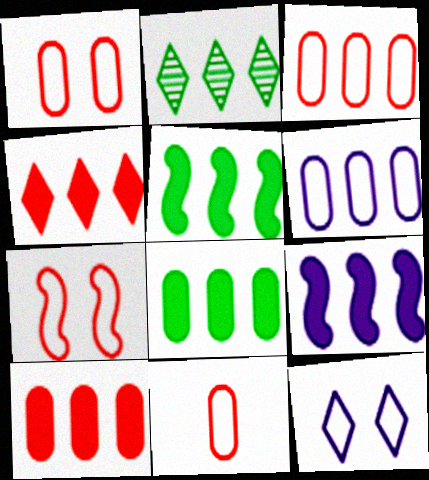[[1, 3, 11], 
[2, 3, 9], 
[4, 8, 9]]